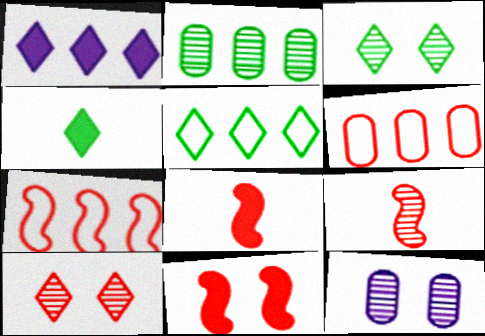[[1, 2, 7], 
[3, 4, 5], 
[4, 7, 12], 
[5, 8, 12], 
[6, 8, 10], 
[7, 9, 11]]